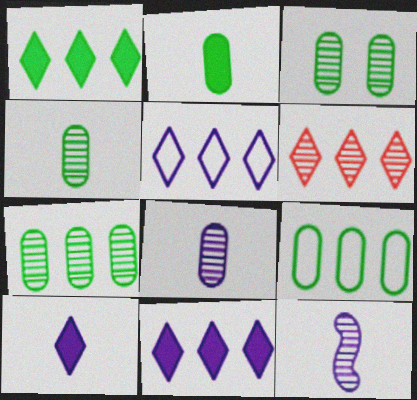[[1, 5, 6], 
[2, 3, 9], 
[3, 4, 7], 
[3, 6, 12]]